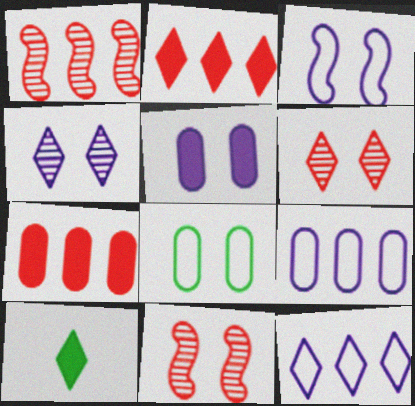[[3, 4, 5], 
[6, 10, 12], 
[9, 10, 11]]